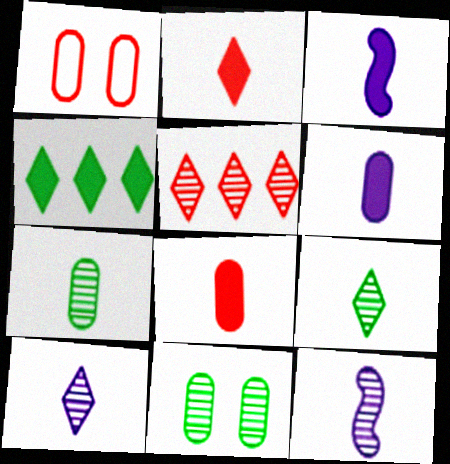[[1, 4, 12], 
[5, 11, 12]]